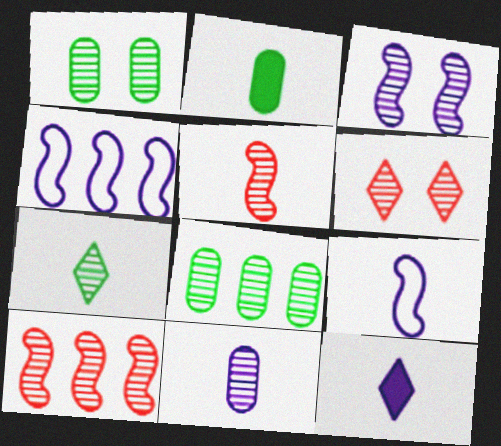[[1, 3, 6], 
[2, 4, 6], 
[5, 7, 11], 
[9, 11, 12]]